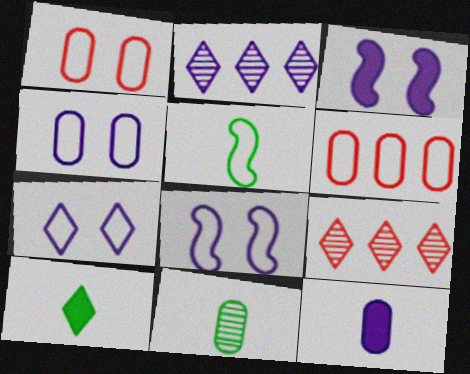[[2, 8, 12], 
[4, 7, 8], 
[5, 6, 7], 
[5, 10, 11], 
[7, 9, 10]]